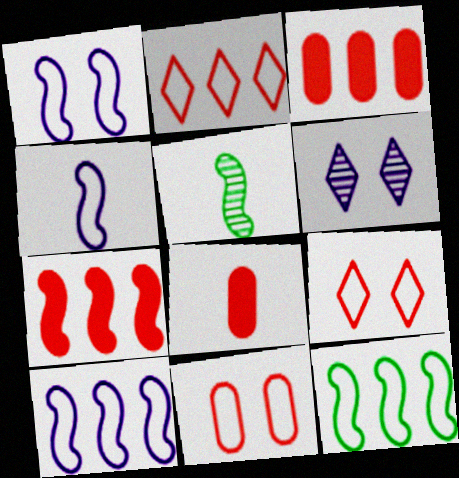[[1, 4, 10], 
[1, 5, 7], 
[6, 8, 12]]